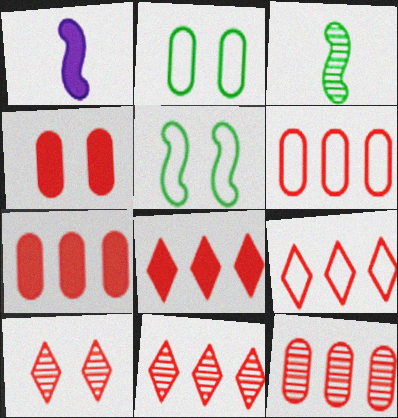[[1, 2, 11], 
[6, 7, 12], 
[8, 9, 11]]